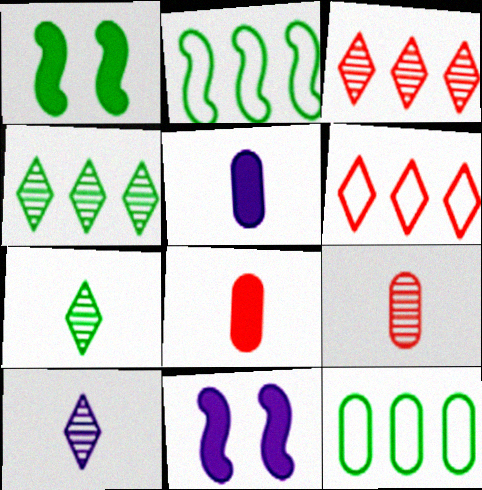[[1, 7, 12]]